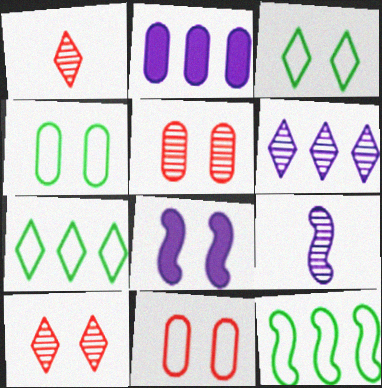[[3, 5, 8], 
[4, 8, 10]]